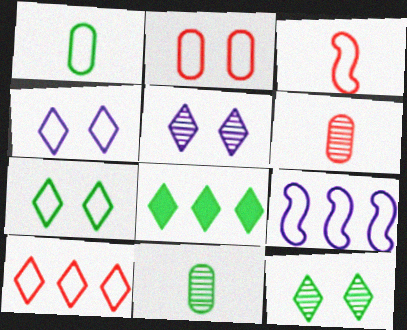[[2, 3, 10]]